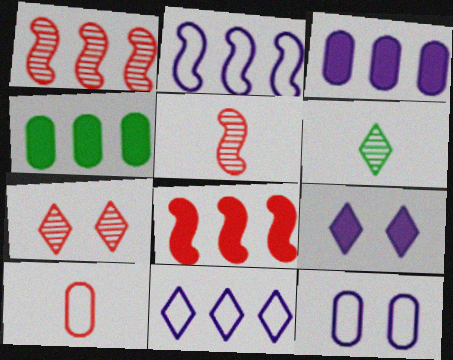[[1, 4, 11], 
[6, 8, 12], 
[7, 8, 10]]